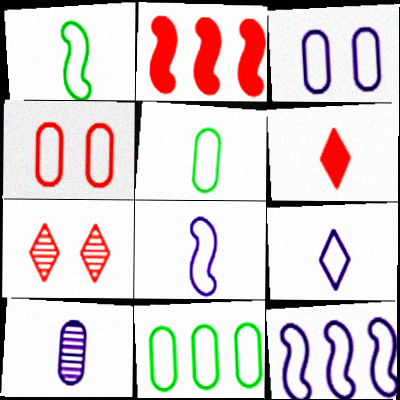[[1, 6, 10], 
[3, 9, 12]]